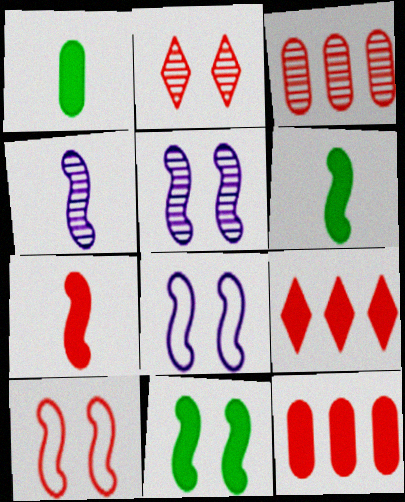[[5, 10, 11]]